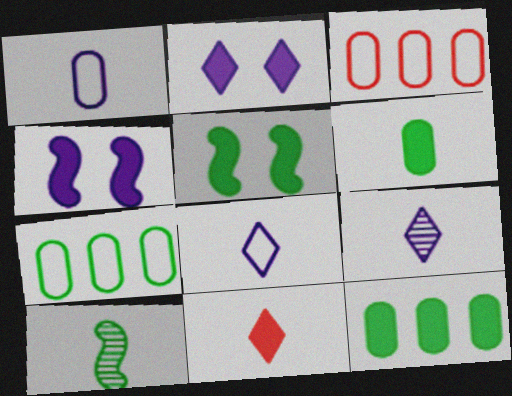[[1, 10, 11], 
[2, 3, 10], 
[3, 5, 9], 
[4, 11, 12]]